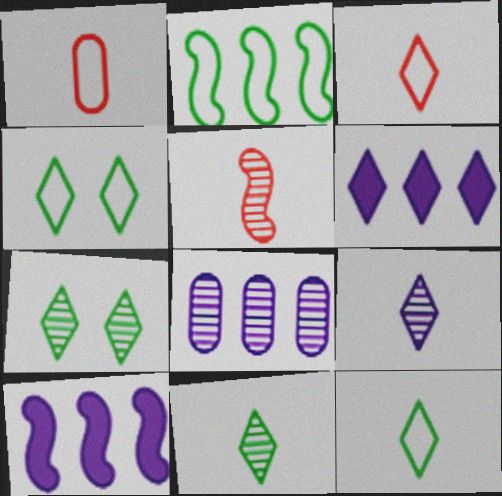[[1, 7, 10], 
[3, 6, 7], 
[5, 7, 8]]